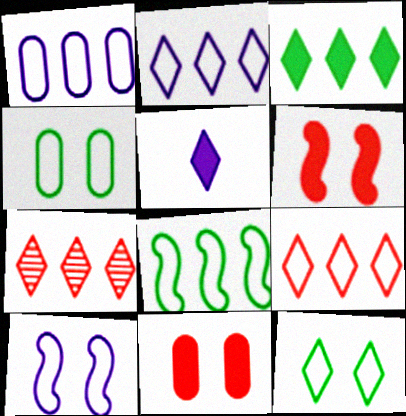[[1, 8, 9], 
[2, 3, 7], 
[5, 7, 12]]